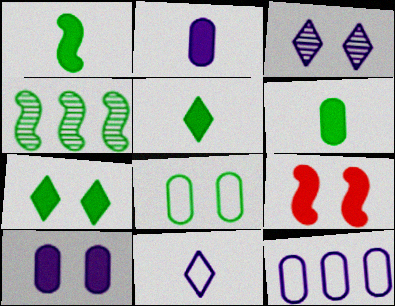[[1, 5, 6], 
[3, 8, 9], 
[4, 5, 8], 
[7, 9, 10]]